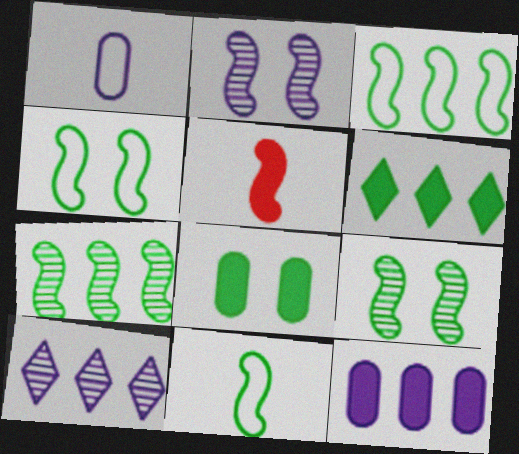[[2, 3, 5], 
[3, 4, 11]]